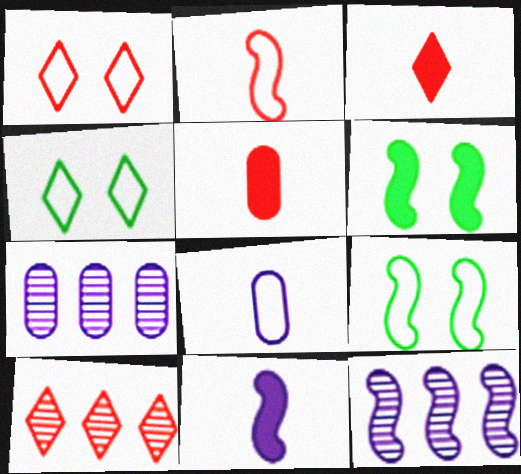[[1, 3, 10], 
[2, 6, 12], 
[3, 7, 9], 
[4, 5, 12], 
[6, 8, 10]]